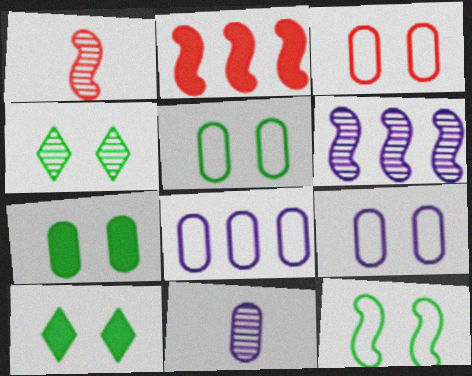[[1, 8, 10], 
[3, 5, 9], 
[4, 7, 12]]